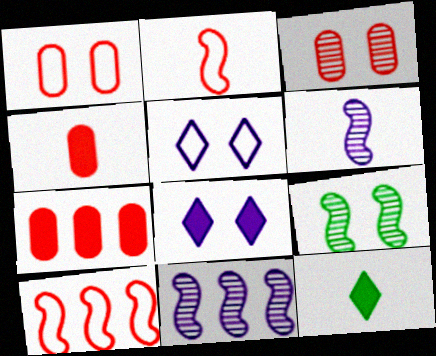[[1, 8, 9], 
[1, 11, 12]]